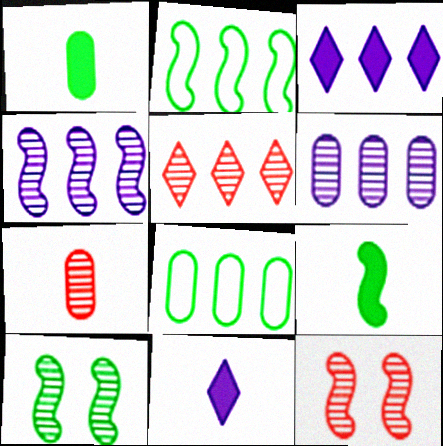[[2, 9, 10], 
[5, 7, 12], 
[8, 11, 12]]